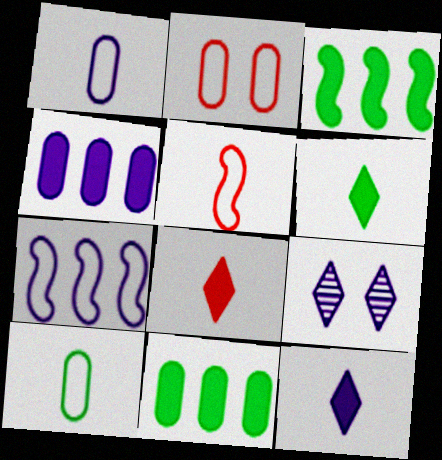[[5, 9, 11], 
[6, 8, 12]]